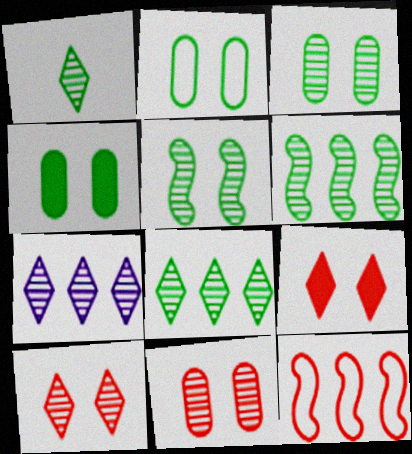[[1, 3, 6], 
[1, 7, 10], 
[2, 3, 4]]